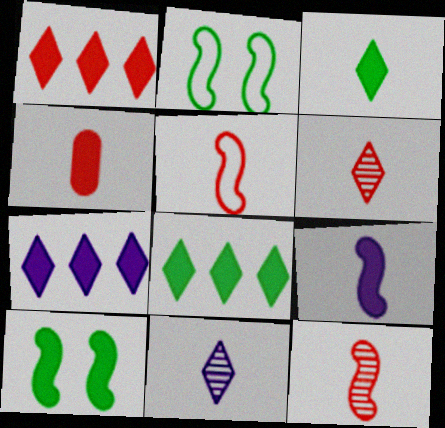[[1, 7, 8], 
[3, 4, 9], 
[4, 5, 6], 
[4, 7, 10]]